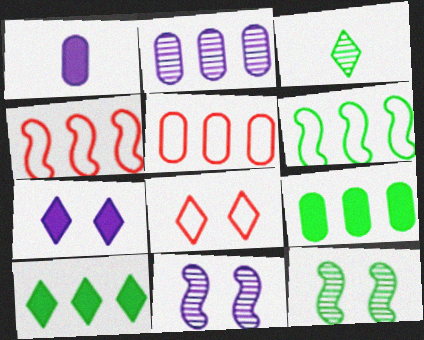[[2, 4, 10], 
[2, 5, 9]]